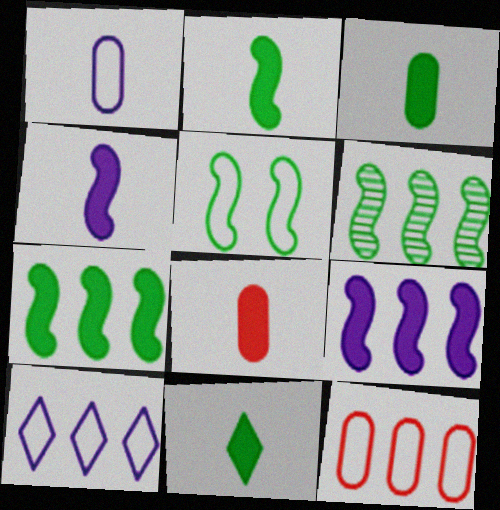[[2, 3, 11], 
[2, 5, 6], 
[4, 8, 11]]